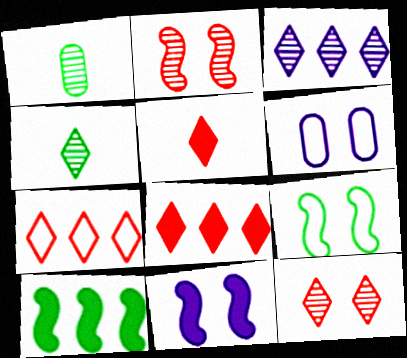[[1, 2, 3], 
[1, 7, 11], 
[2, 9, 11], 
[3, 4, 12], 
[5, 7, 12]]